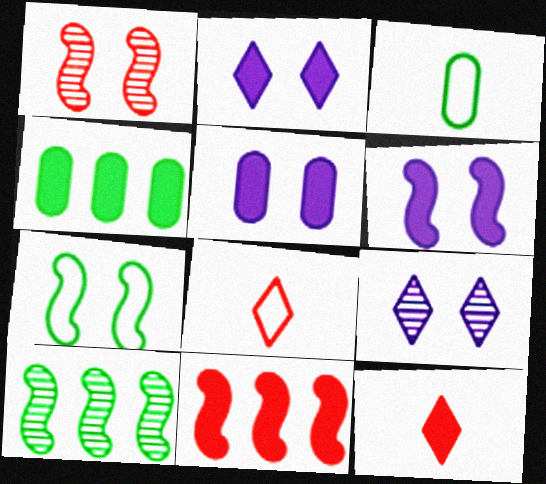[[1, 6, 7], 
[2, 5, 6], 
[3, 9, 11], 
[4, 6, 12], 
[5, 8, 10]]